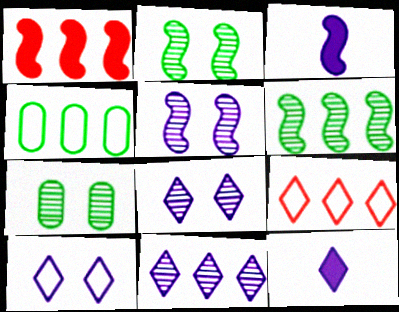[[1, 4, 11], 
[3, 7, 9], 
[10, 11, 12]]